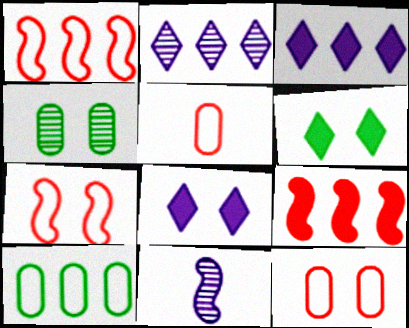[[2, 9, 10], 
[4, 7, 8]]